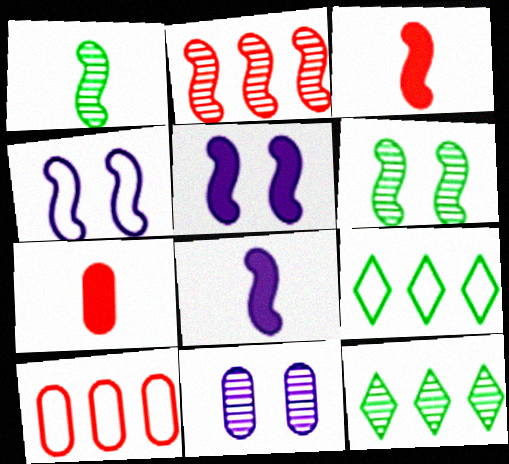[[3, 9, 11], 
[4, 7, 12]]